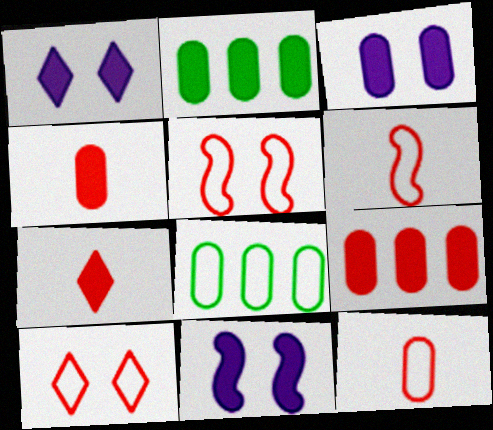[[1, 3, 11], 
[2, 3, 4], 
[2, 7, 11]]